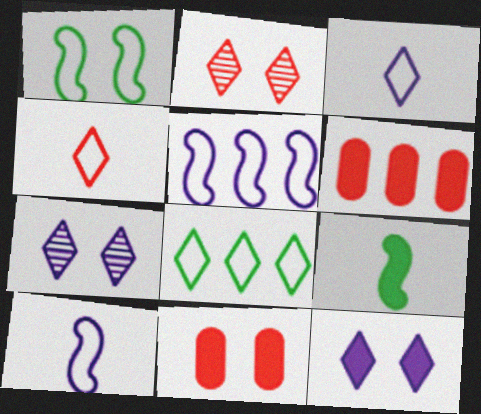[[1, 7, 11], 
[6, 9, 12]]